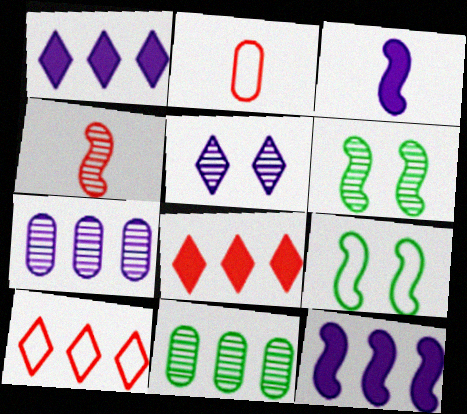[[1, 2, 6], 
[4, 5, 11], 
[4, 9, 12], 
[10, 11, 12]]